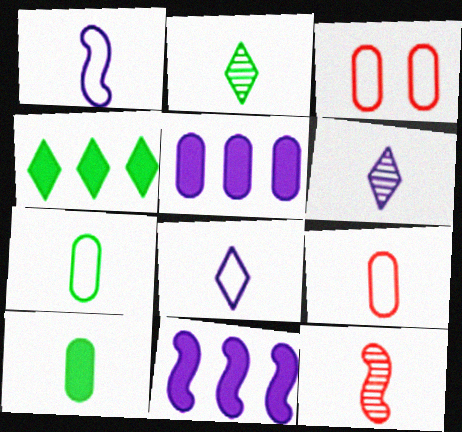[[2, 3, 11], 
[8, 10, 12]]